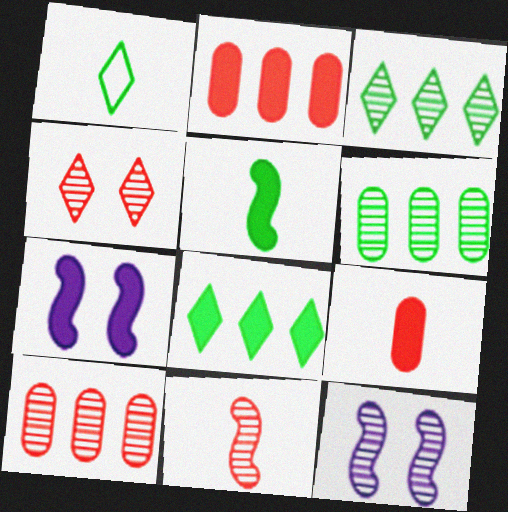[[1, 2, 12], 
[1, 7, 10], 
[4, 10, 11], 
[7, 8, 9]]